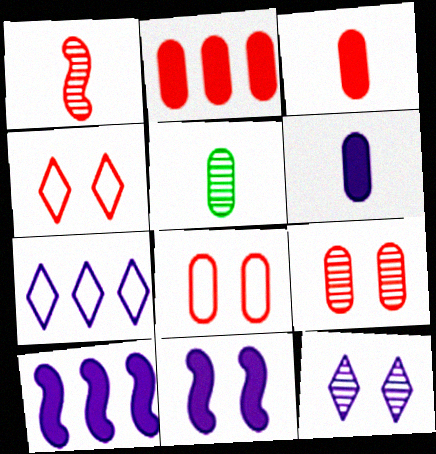[[1, 2, 4], 
[4, 5, 10]]